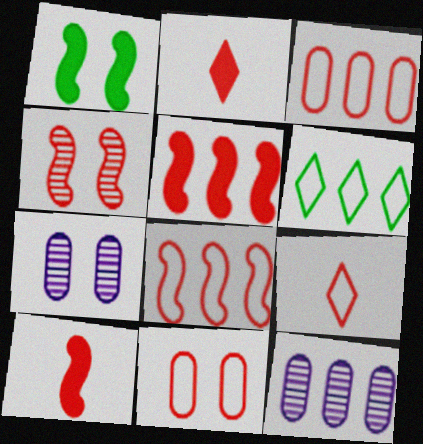[[1, 9, 12], 
[2, 3, 4], 
[4, 8, 10], 
[5, 6, 12], 
[6, 7, 10], 
[8, 9, 11]]